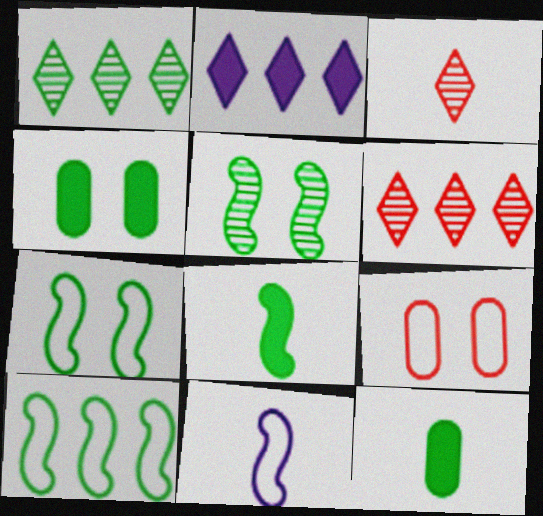[[1, 7, 12], 
[3, 11, 12], 
[4, 6, 11], 
[5, 8, 10]]